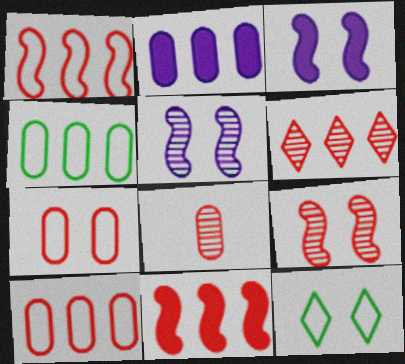[[6, 8, 9], 
[6, 10, 11]]